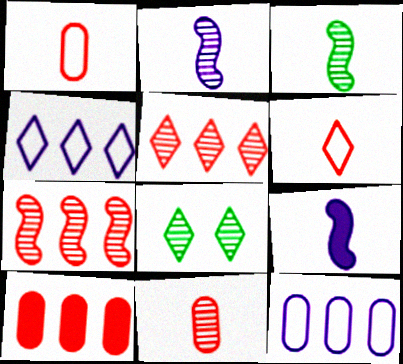[]